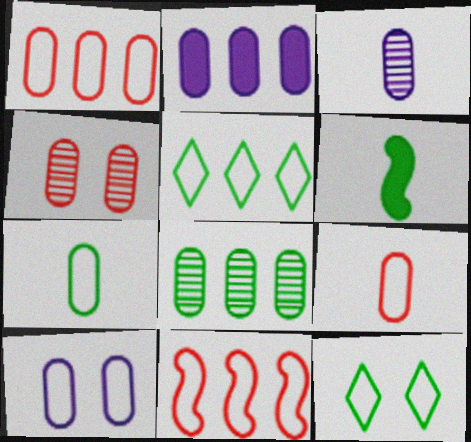[[1, 2, 8], 
[1, 7, 10], 
[2, 3, 10], 
[2, 4, 7], 
[3, 4, 8], 
[6, 8, 12]]